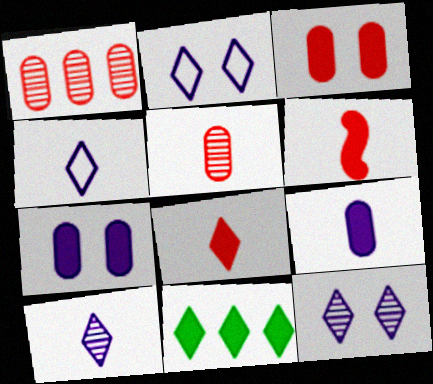[[6, 7, 11]]